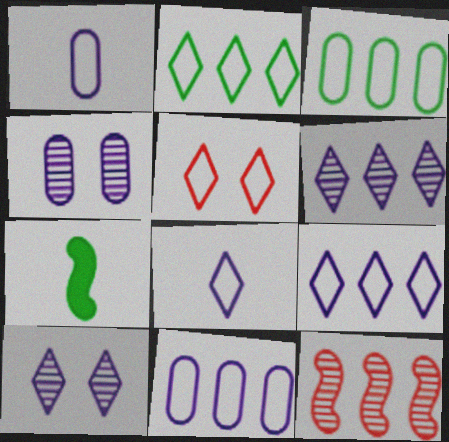[[2, 5, 8]]